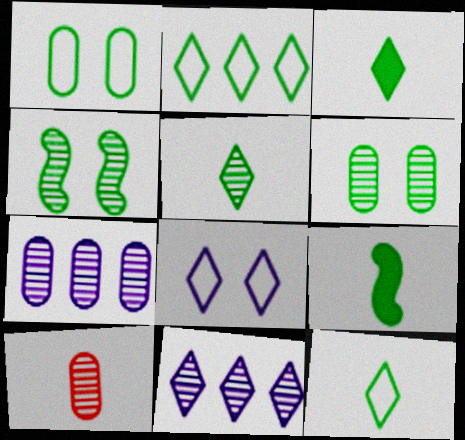[[2, 6, 9], 
[3, 5, 12], 
[4, 10, 11], 
[6, 7, 10]]